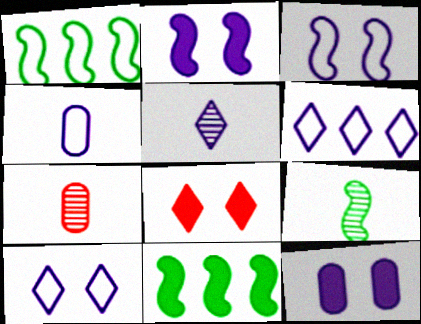[[3, 4, 6], 
[5, 7, 9], 
[7, 10, 11]]